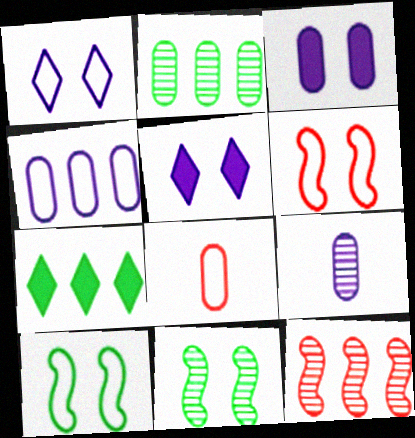[[2, 3, 8], 
[3, 4, 9], 
[4, 7, 12], 
[6, 7, 9]]